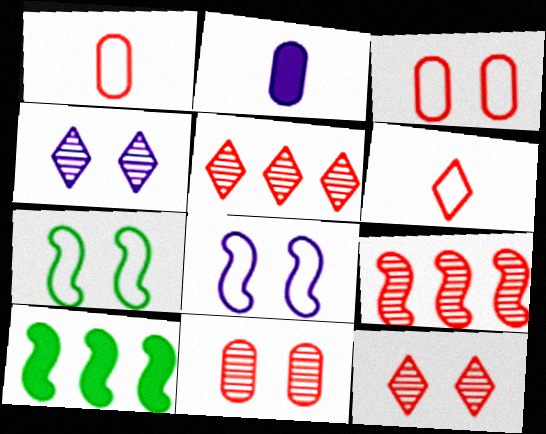[[1, 4, 10], 
[2, 5, 7]]